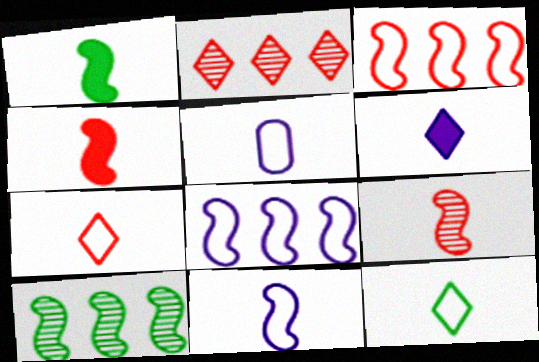[[1, 9, 11]]